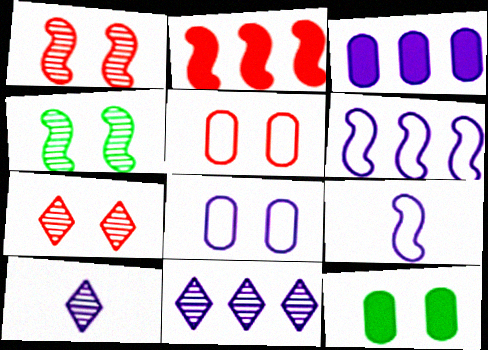[[2, 4, 9], 
[3, 6, 11]]